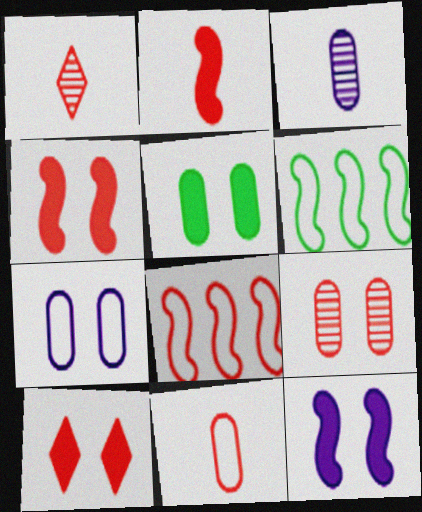[[1, 2, 11], 
[3, 6, 10], 
[5, 7, 9], 
[5, 10, 12]]